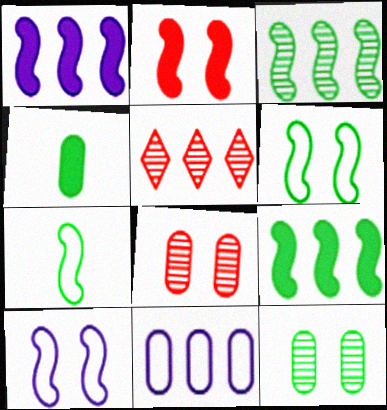[[4, 5, 10], 
[4, 8, 11], 
[5, 9, 11]]